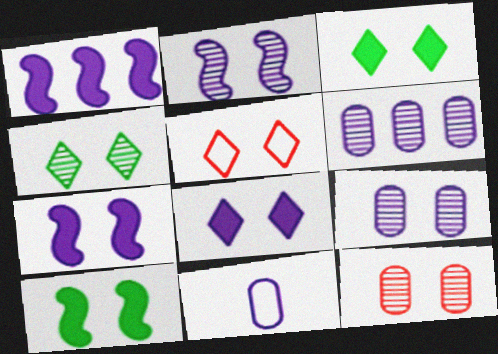[[2, 4, 12], 
[4, 5, 8], 
[5, 9, 10]]